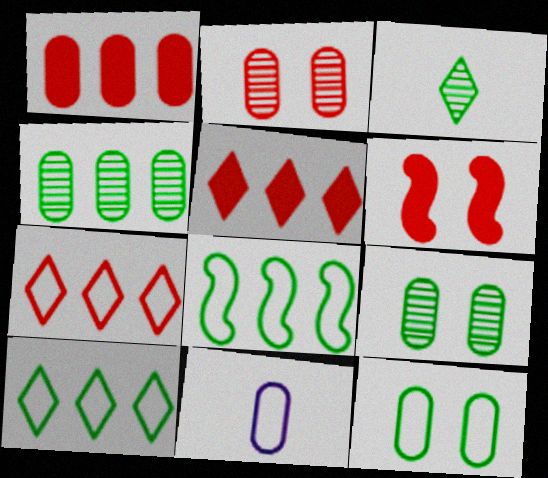[[1, 9, 11]]